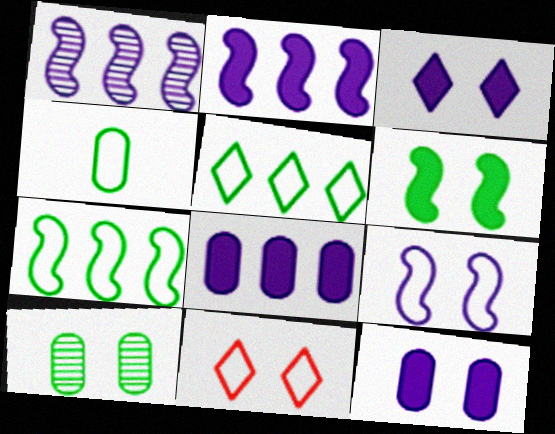[]